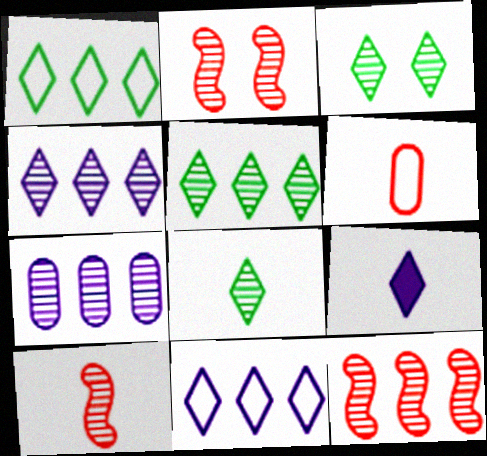[[2, 7, 8], 
[2, 10, 12], 
[3, 5, 8], 
[3, 7, 10], 
[5, 7, 12]]